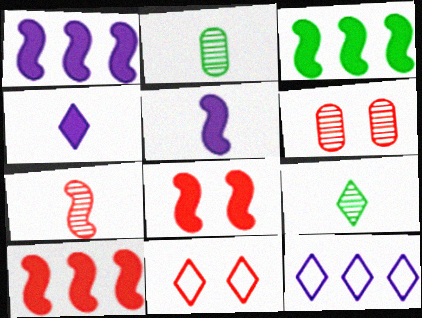[[1, 2, 11], 
[1, 3, 10], 
[2, 8, 12], 
[3, 5, 8], 
[6, 8, 11]]